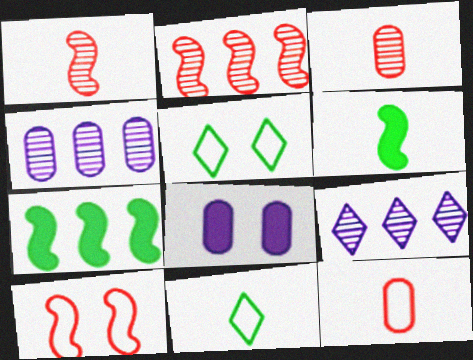[[2, 8, 11]]